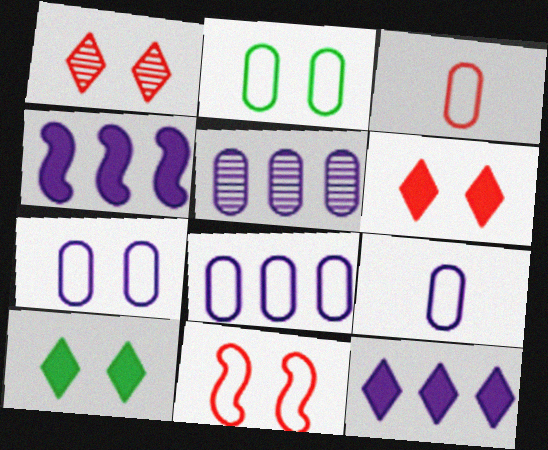[[2, 3, 8], 
[7, 8, 9]]